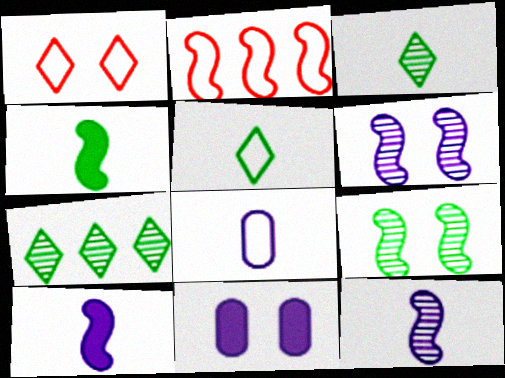[[1, 9, 11], 
[2, 3, 11], 
[2, 4, 6], 
[2, 9, 10]]